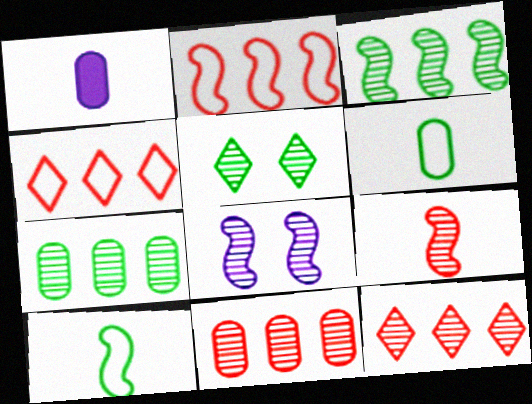[[1, 2, 5], 
[3, 8, 9]]